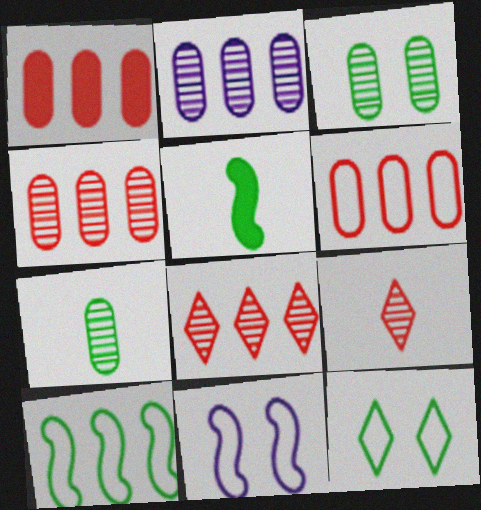[[1, 4, 6]]